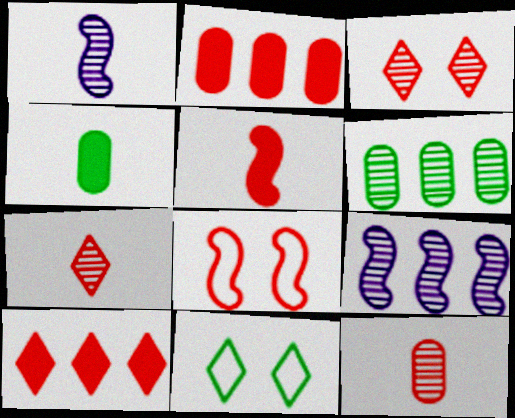[[1, 2, 11], 
[1, 3, 6], 
[2, 7, 8], 
[8, 10, 12]]